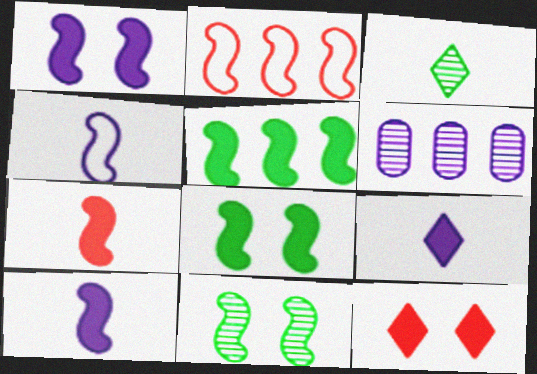[[1, 5, 7], 
[2, 10, 11]]